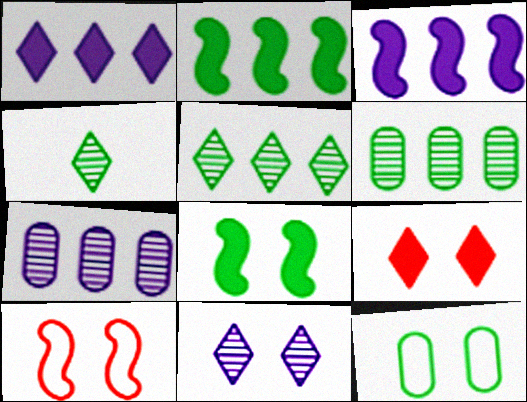[[2, 4, 12]]